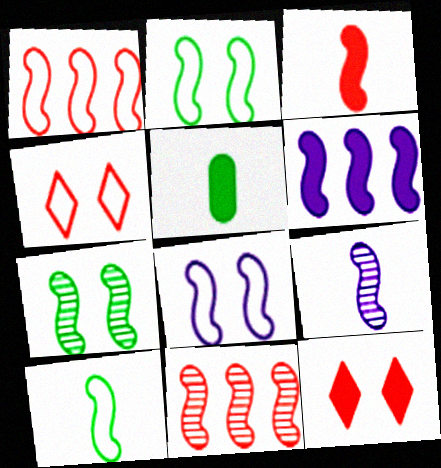[[1, 8, 10], 
[3, 9, 10], 
[5, 6, 12], 
[6, 8, 9], 
[7, 9, 11]]